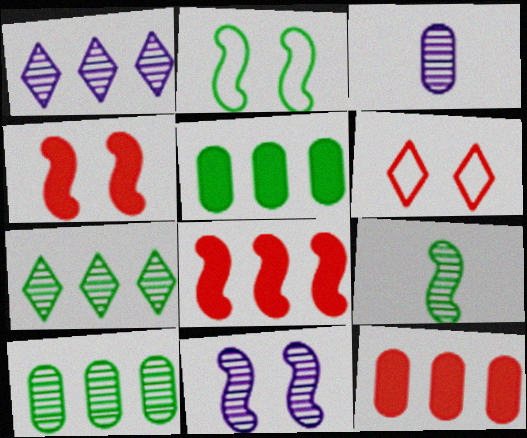[[1, 3, 11], 
[2, 4, 11]]